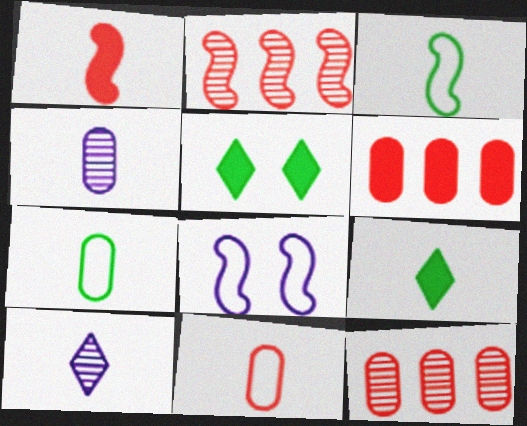[[1, 7, 10], 
[8, 9, 12]]